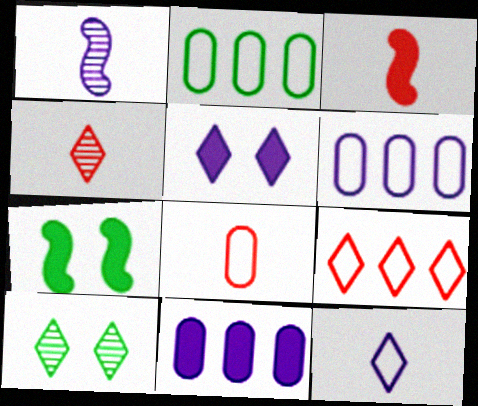[[1, 5, 6], 
[3, 4, 8], 
[3, 6, 10], 
[4, 6, 7]]